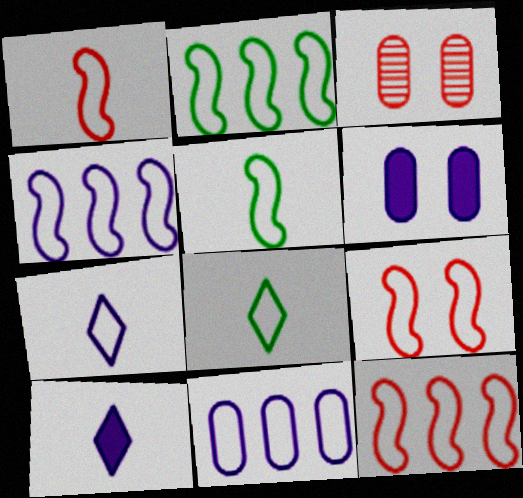[[1, 9, 12], 
[2, 3, 10], 
[2, 4, 12], 
[4, 5, 9], 
[8, 9, 11]]